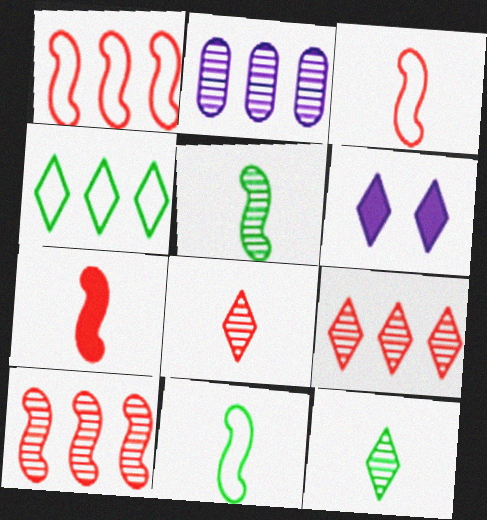[[4, 6, 8]]